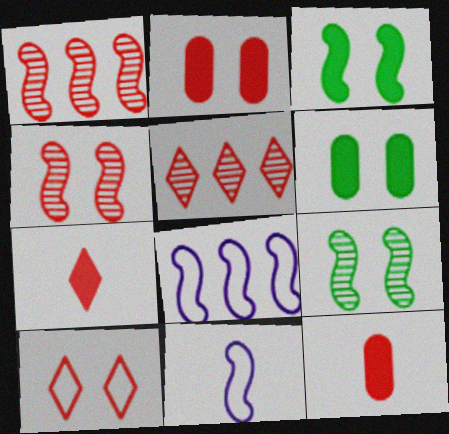[[1, 3, 11], 
[1, 10, 12], 
[2, 4, 10], 
[5, 6, 11], 
[5, 7, 10]]